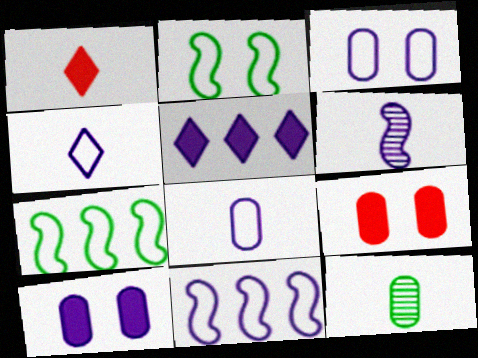[[3, 4, 11], 
[3, 5, 6]]